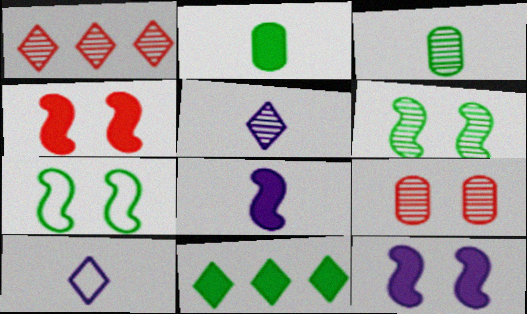[[3, 7, 11]]